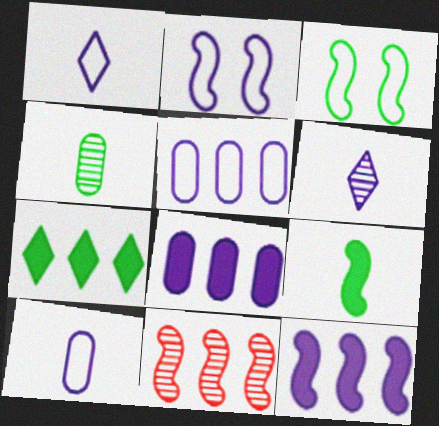[[1, 2, 5], 
[2, 6, 8], 
[2, 9, 11], 
[3, 4, 7], 
[5, 7, 11]]